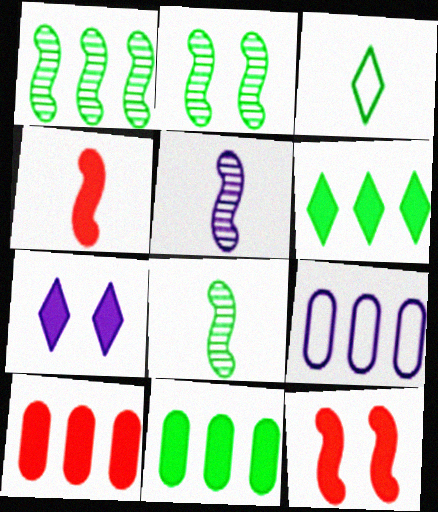[[1, 2, 8], 
[2, 3, 11], 
[4, 7, 11], 
[5, 7, 9]]